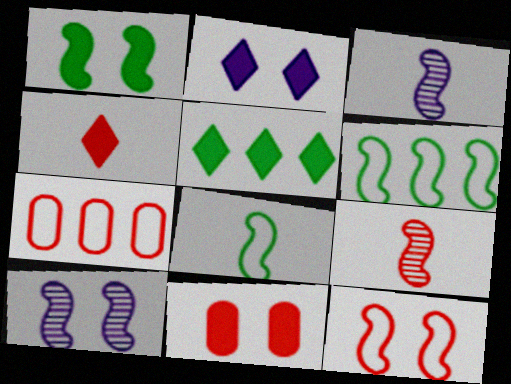[[1, 2, 11], 
[1, 10, 12], 
[2, 4, 5]]